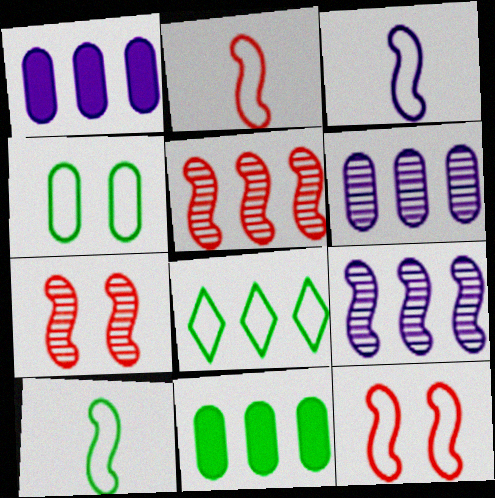[[1, 5, 8], 
[2, 3, 10], 
[4, 8, 10]]